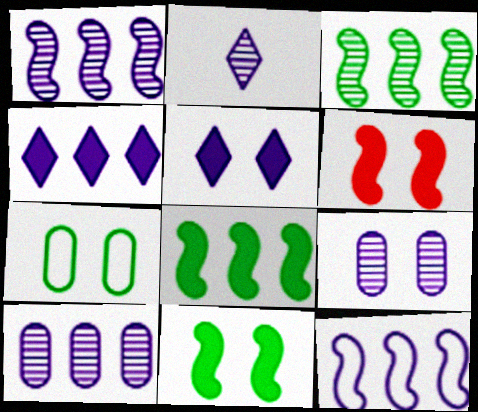[[1, 2, 9], 
[4, 10, 12]]